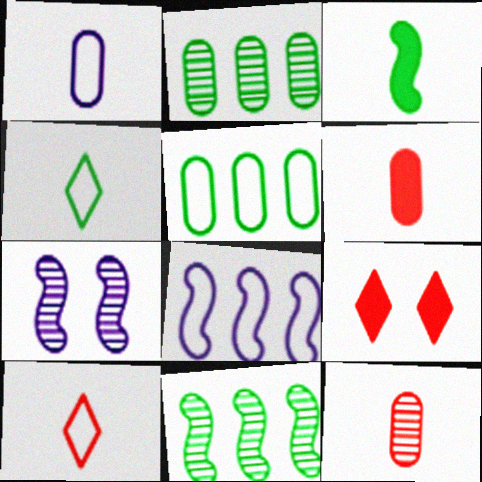[[1, 9, 11]]